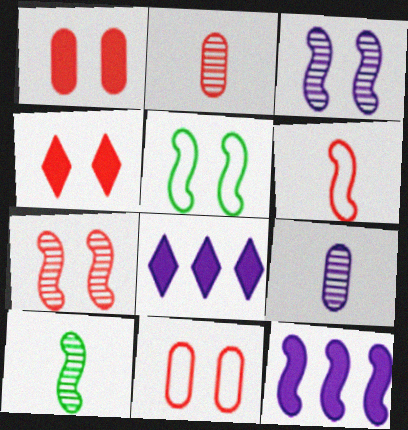[[2, 5, 8], 
[4, 7, 11], 
[8, 10, 11]]